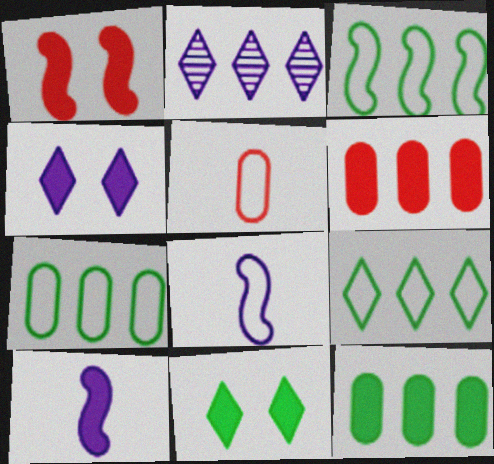[[2, 3, 6], 
[3, 7, 9], 
[6, 10, 11]]